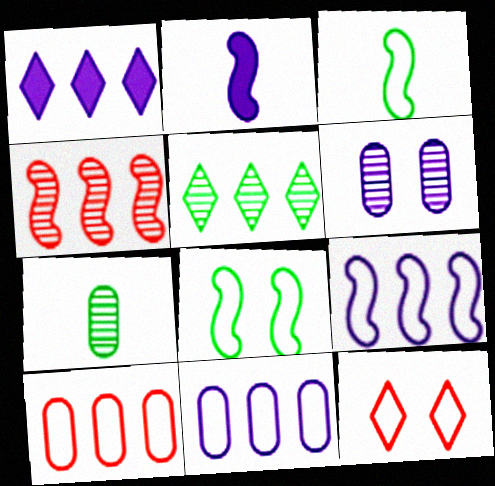[[2, 4, 8], 
[3, 11, 12]]